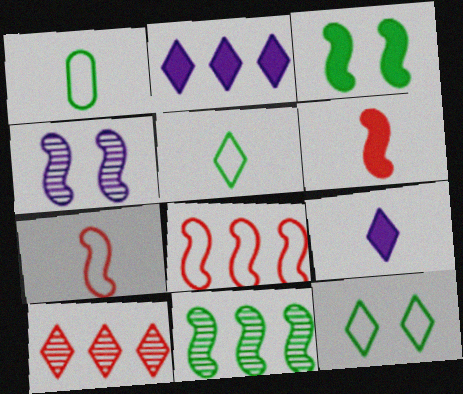[[9, 10, 12]]